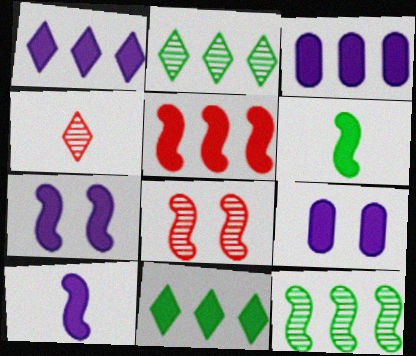[[1, 9, 10], 
[3, 5, 11], 
[5, 6, 7]]